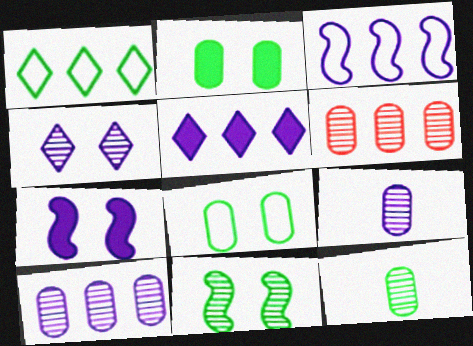[[3, 5, 10]]